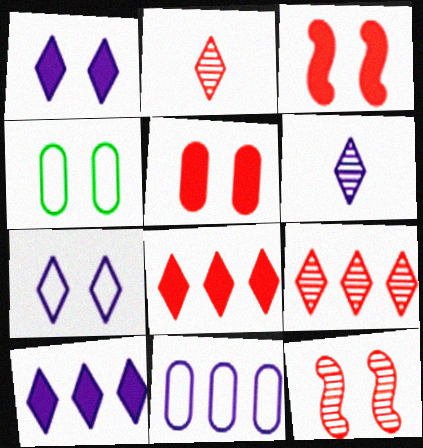[[1, 4, 12], 
[6, 7, 10]]